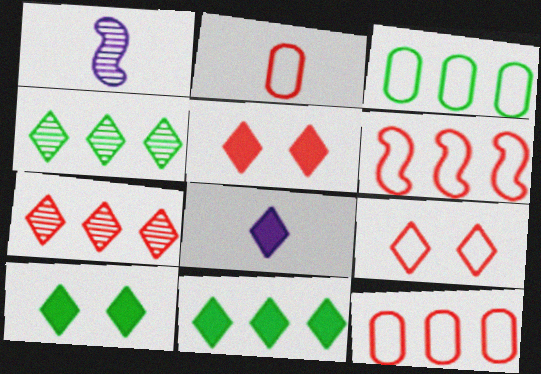[[1, 3, 5], 
[1, 10, 12], 
[2, 6, 9], 
[4, 8, 9], 
[5, 8, 11]]